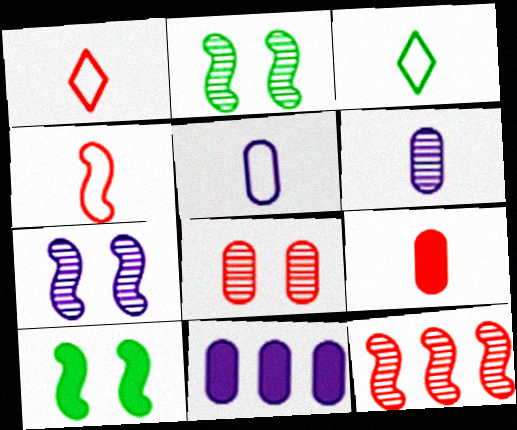[[1, 2, 11], 
[3, 4, 5]]